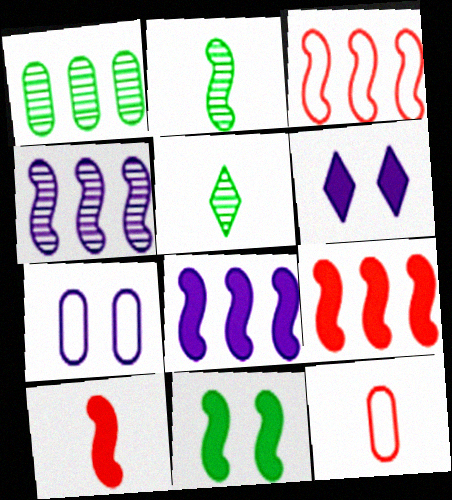[[5, 7, 9], 
[8, 10, 11]]